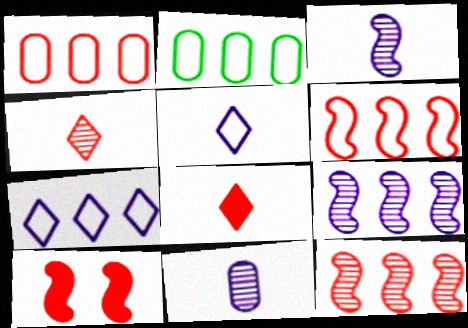[[1, 4, 10], 
[2, 6, 7]]